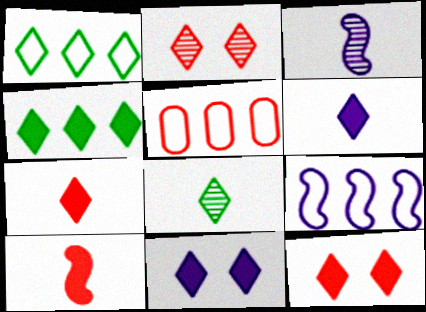[[1, 2, 6], 
[1, 5, 9], 
[2, 5, 10], 
[4, 6, 12], 
[4, 7, 11]]